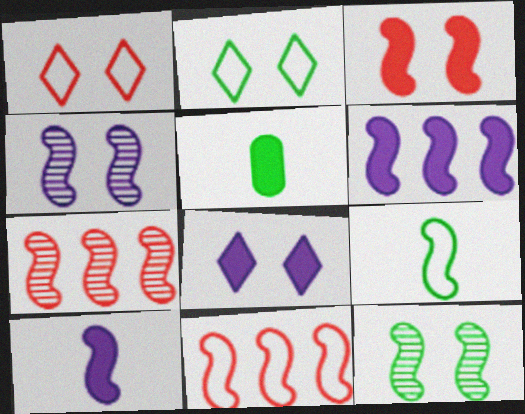[[10, 11, 12]]